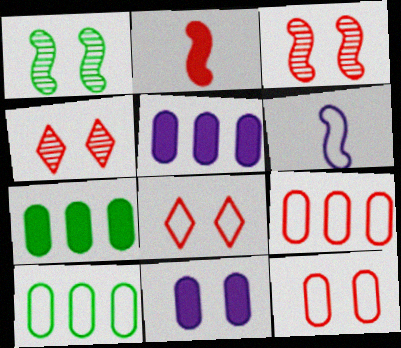[[1, 8, 11], 
[2, 4, 9], 
[4, 6, 7], 
[6, 8, 10]]